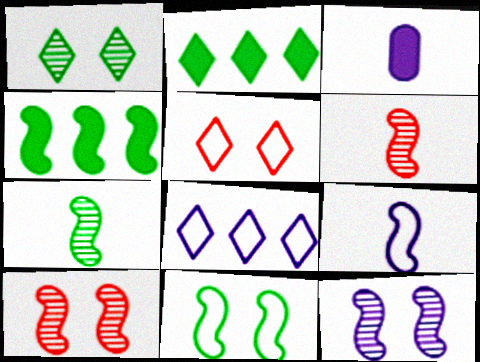[[3, 8, 12], 
[4, 7, 11], 
[4, 9, 10]]